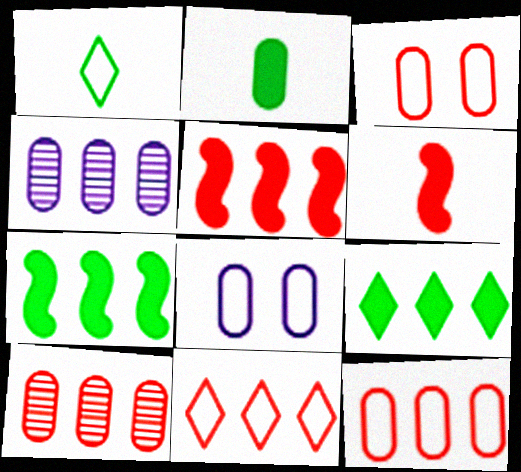[[2, 3, 4], 
[2, 8, 10], 
[4, 7, 11], 
[5, 10, 11]]